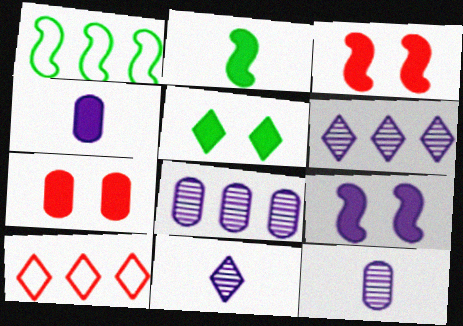[[1, 7, 11], 
[5, 7, 9], 
[5, 10, 11]]